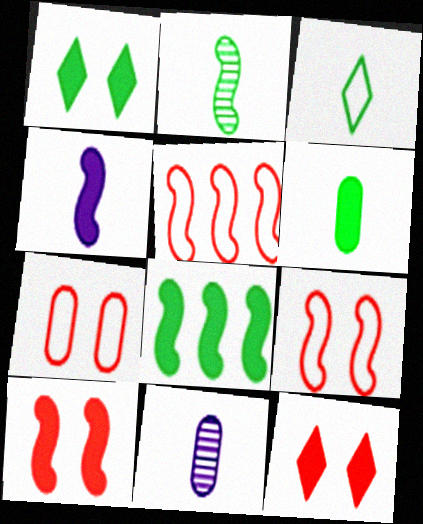[[1, 5, 11], 
[1, 6, 8], 
[2, 3, 6], 
[4, 8, 10]]